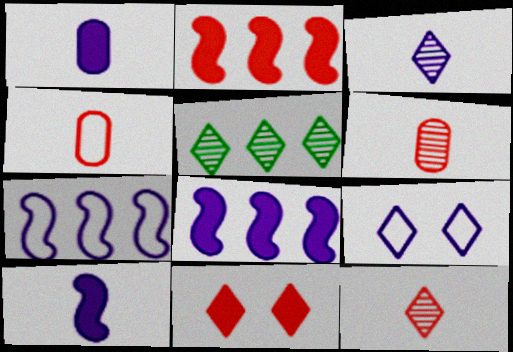[]